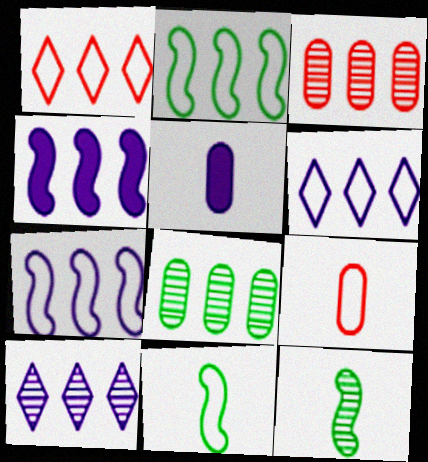[[1, 4, 8]]